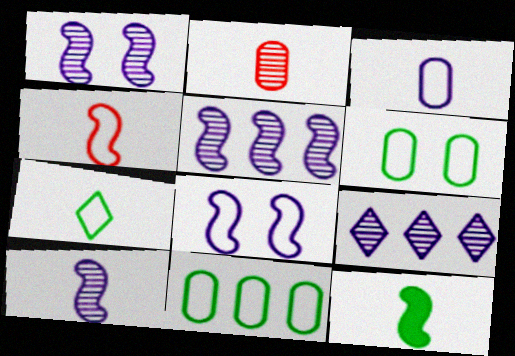[[1, 5, 10], 
[3, 4, 7], 
[4, 10, 12]]